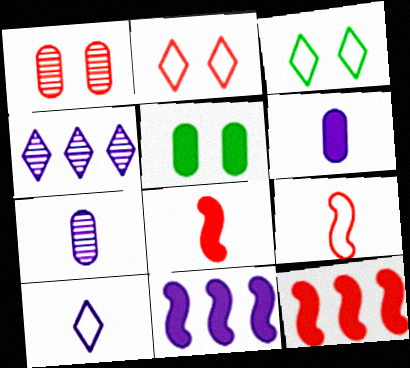[[3, 7, 12], 
[4, 5, 9]]